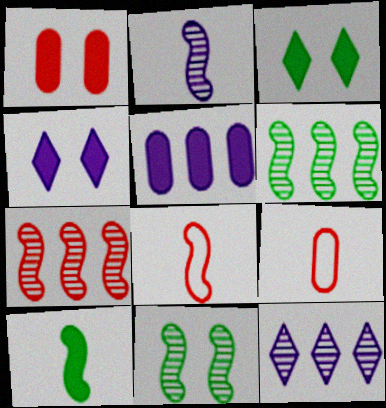[[2, 7, 11], 
[2, 8, 10], 
[4, 6, 9]]